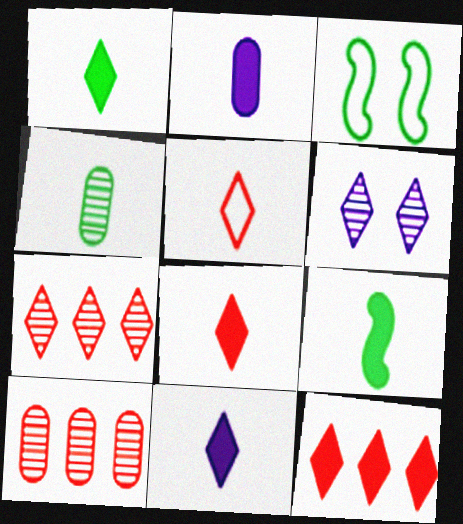[[1, 8, 11], 
[2, 3, 7], 
[2, 8, 9], 
[3, 10, 11]]